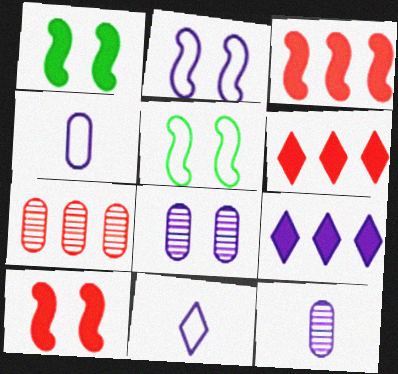[[1, 7, 11], 
[2, 9, 12], 
[5, 6, 12]]